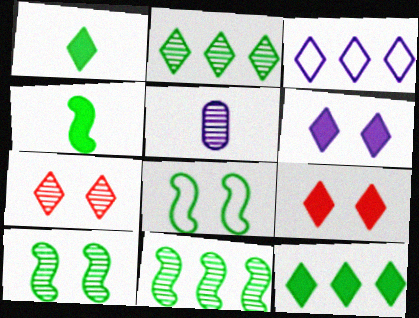[[1, 3, 7], 
[4, 8, 11], 
[5, 7, 11]]